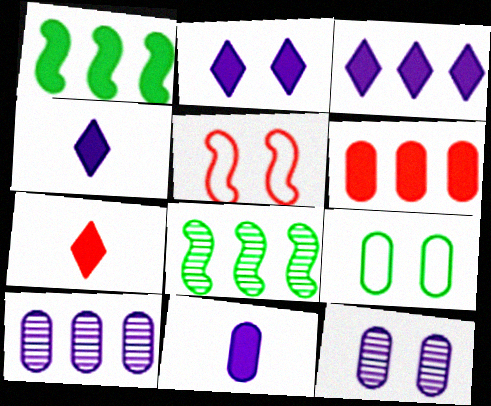[[1, 3, 6], 
[2, 3, 4]]